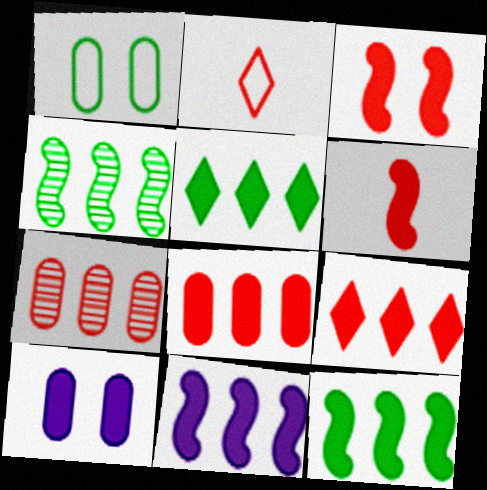[[2, 3, 7], 
[2, 4, 10], 
[5, 6, 10], 
[5, 8, 11]]